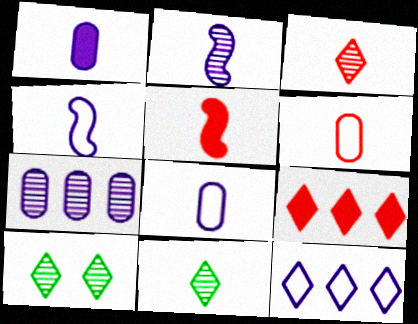[[3, 5, 6], 
[5, 8, 11]]